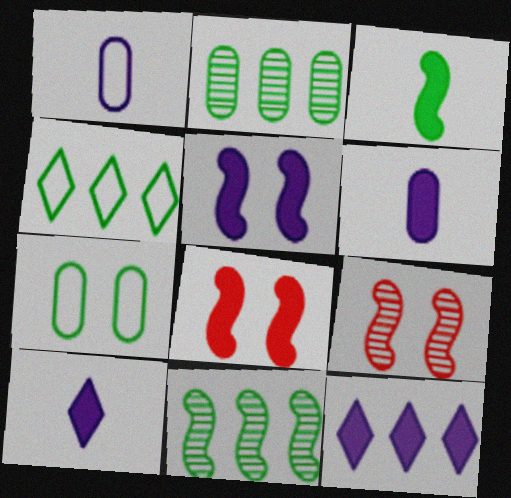[[4, 6, 9], 
[5, 6, 12]]